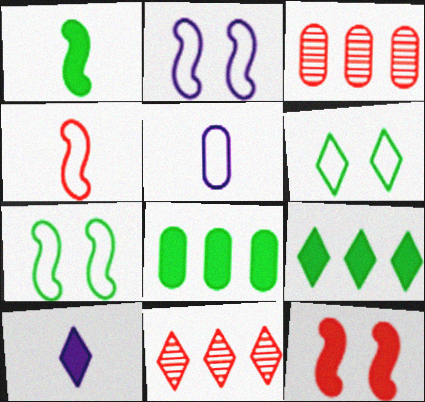[[3, 7, 10], 
[6, 10, 11], 
[8, 10, 12]]